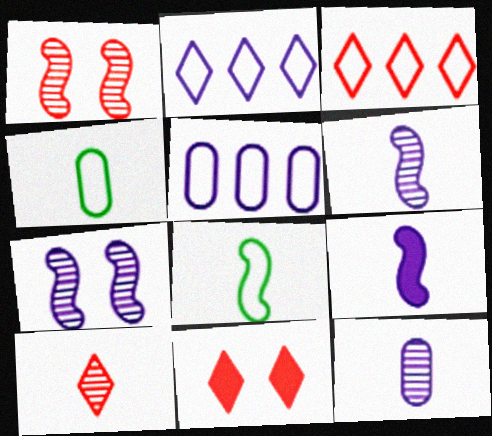[[3, 10, 11], 
[4, 9, 10]]